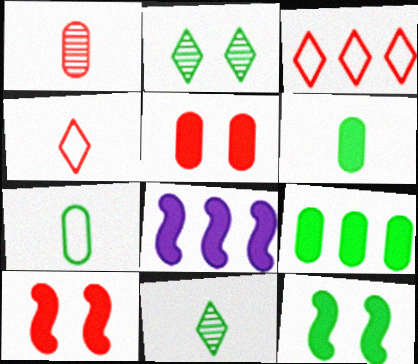[[1, 3, 10]]